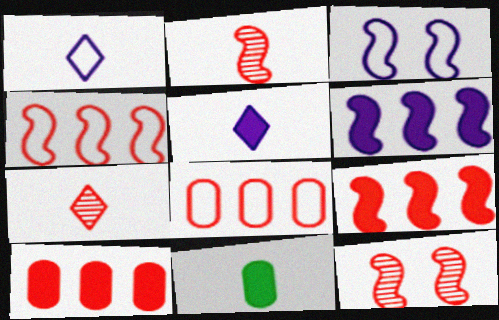[[1, 2, 11]]